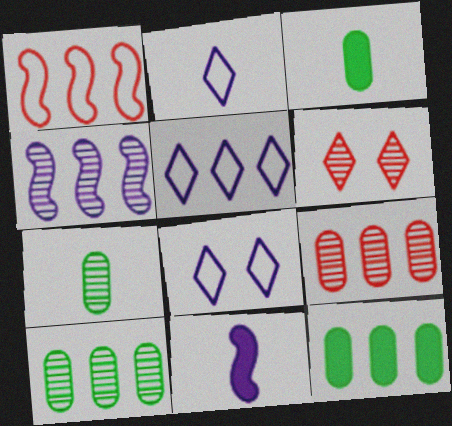[[2, 5, 8], 
[4, 6, 7]]